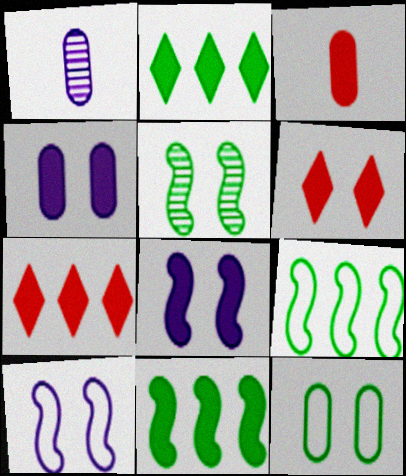[[1, 6, 9], 
[2, 3, 8]]